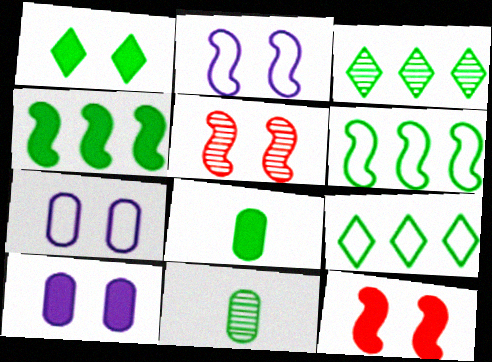[[1, 4, 8], 
[1, 5, 7], 
[1, 6, 11], 
[1, 10, 12]]